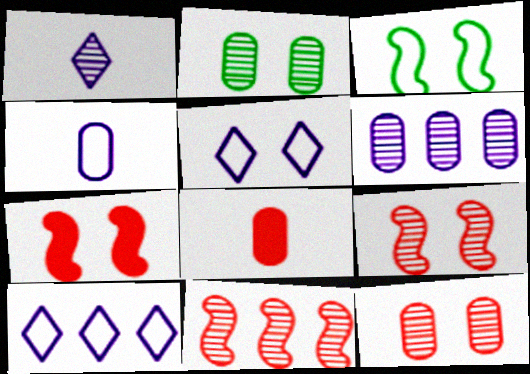[[1, 2, 11], 
[2, 5, 7]]